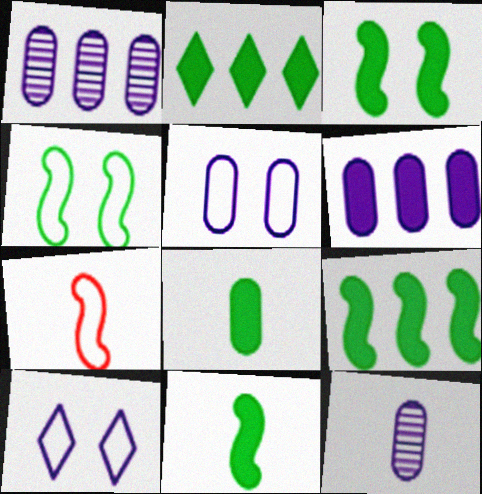[[2, 3, 8], 
[3, 9, 11], 
[5, 6, 12]]